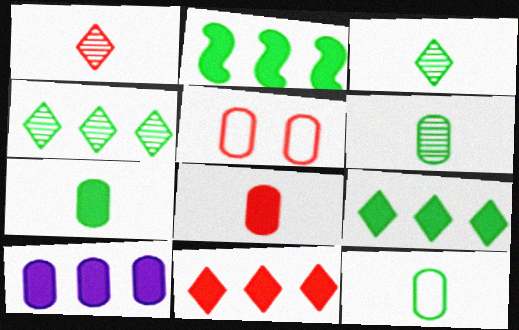[[2, 10, 11], 
[5, 6, 10], 
[6, 7, 12]]